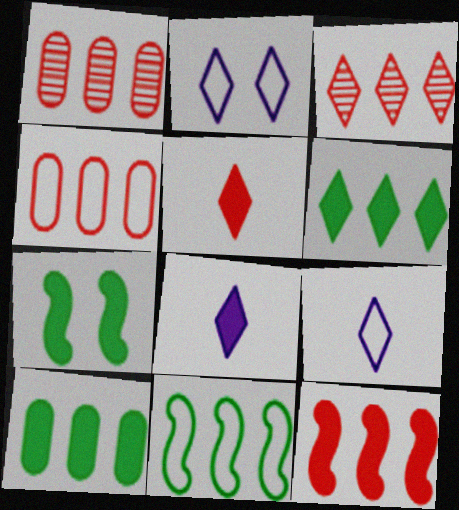[[1, 7, 9], 
[3, 4, 12]]